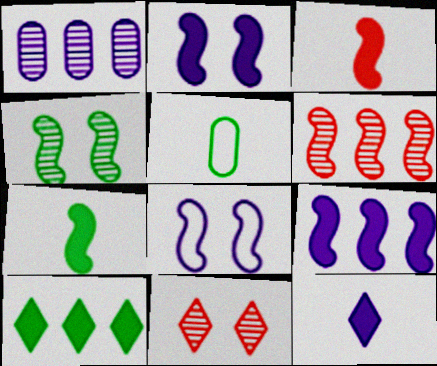[[1, 8, 12], 
[4, 5, 10], 
[5, 9, 11], 
[6, 7, 8]]